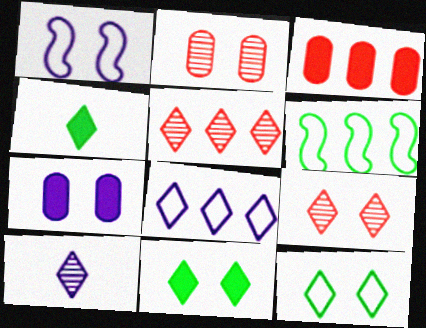[[1, 2, 11], 
[4, 8, 9]]